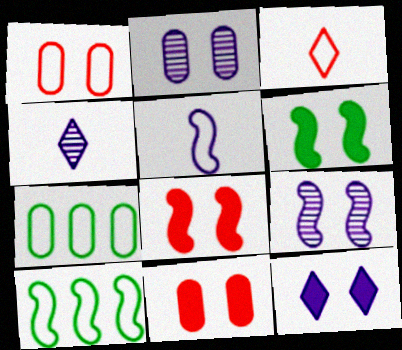[[4, 7, 8], 
[4, 10, 11], 
[6, 11, 12]]